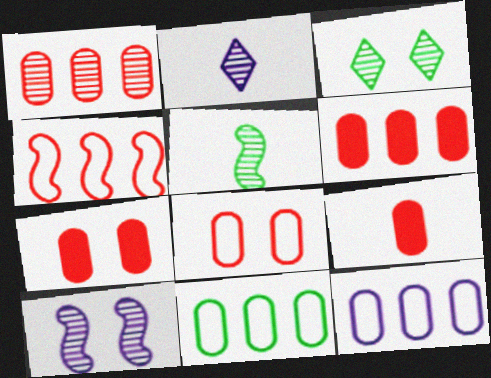[[1, 8, 9], 
[6, 7, 9]]